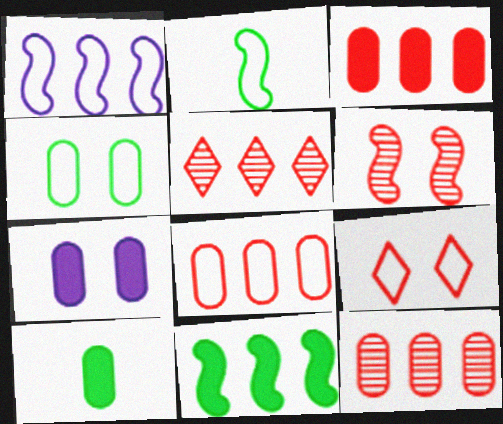[[2, 5, 7], 
[3, 7, 10], 
[3, 8, 12]]